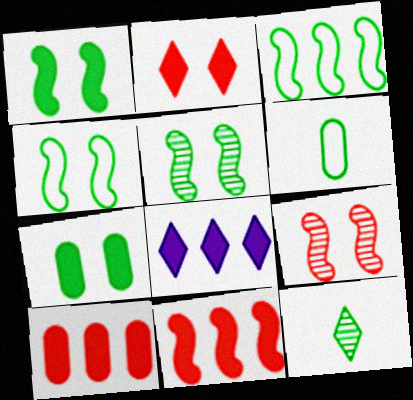[[1, 4, 5], 
[3, 7, 12], 
[6, 8, 9]]